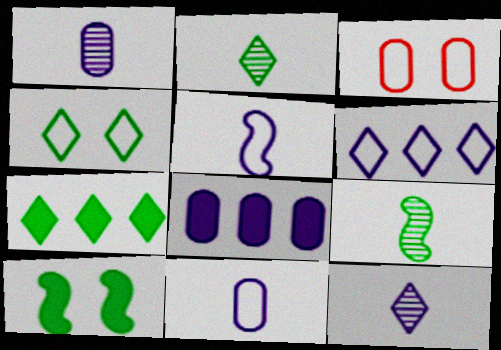[[2, 4, 7]]